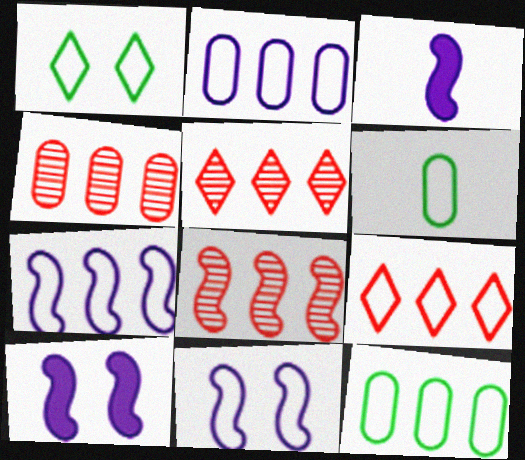[[1, 3, 4], 
[4, 5, 8], 
[5, 6, 10], 
[6, 9, 11], 
[7, 9, 12]]